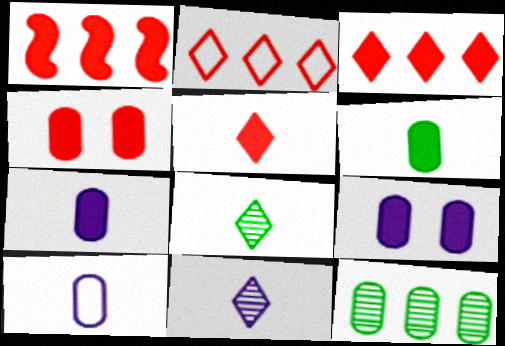[[1, 4, 5], 
[4, 10, 12]]